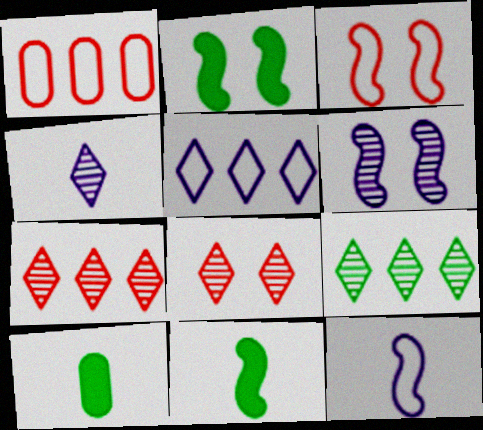[[1, 2, 4], 
[2, 3, 6], 
[4, 8, 9]]